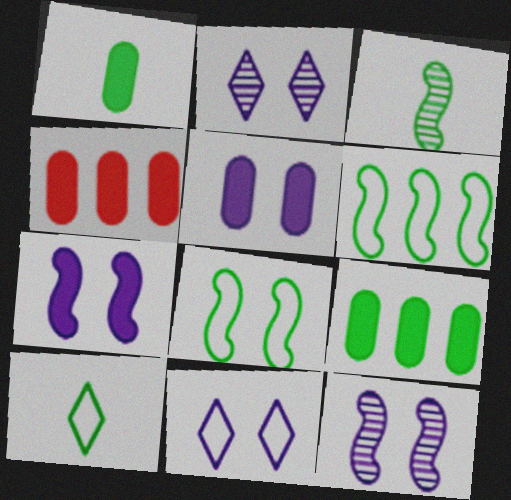[[1, 3, 10], 
[1, 4, 5], 
[3, 4, 11], 
[4, 10, 12], 
[5, 11, 12]]